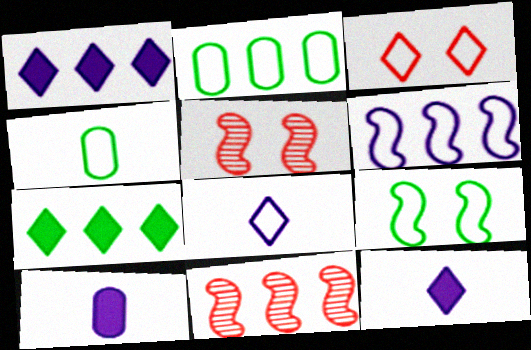[[1, 2, 11], 
[1, 4, 5], 
[2, 5, 12], 
[3, 4, 6]]